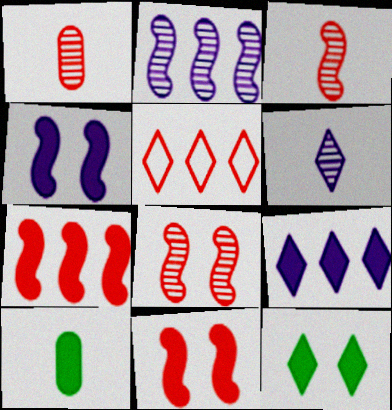[[1, 5, 11], 
[5, 6, 12], 
[9, 10, 11]]